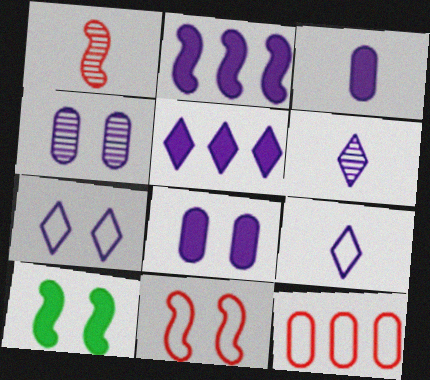[[2, 4, 9], 
[5, 6, 7], 
[6, 10, 12]]